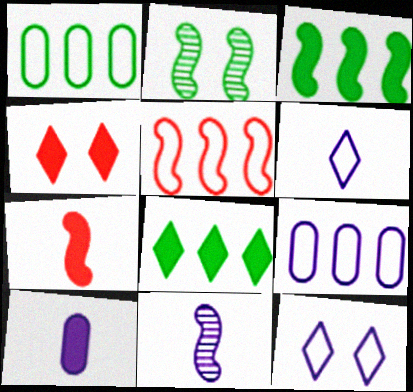[[1, 4, 11], 
[3, 4, 10], 
[6, 10, 11]]